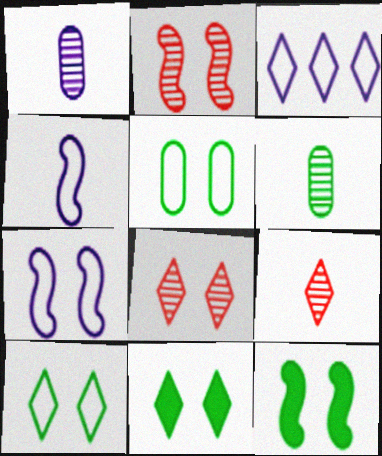[[2, 7, 12], 
[3, 9, 11]]